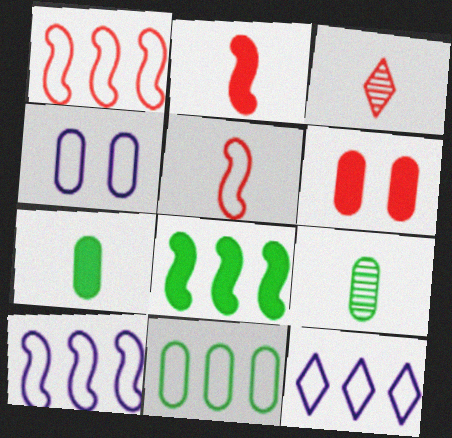[[1, 3, 6], 
[1, 11, 12], 
[3, 4, 8]]